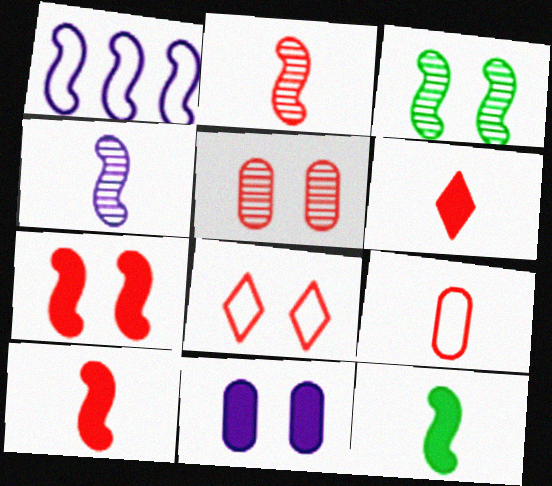[[1, 3, 10], 
[2, 6, 9], 
[3, 8, 11], 
[5, 7, 8]]